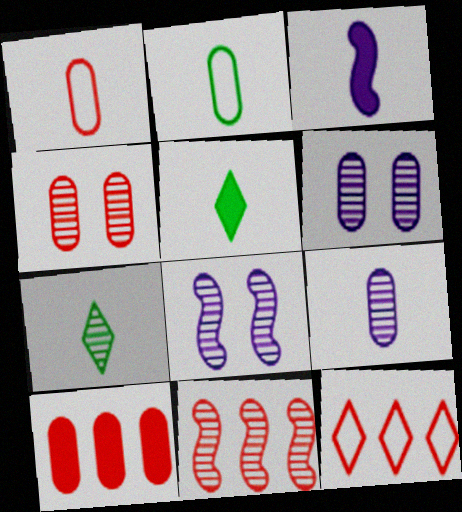[[1, 3, 7], 
[1, 4, 10], 
[2, 6, 10], 
[6, 7, 11], 
[10, 11, 12]]